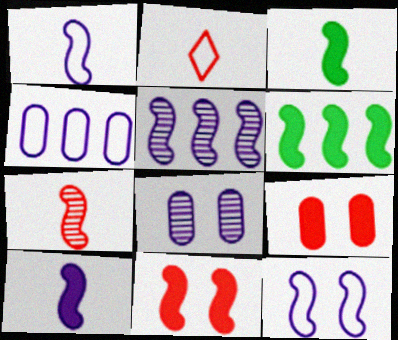[[1, 3, 7], 
[2, 6, 8], 
[5, 10, 12], 
[6, 7, 12], 
[6, 10, 11]]